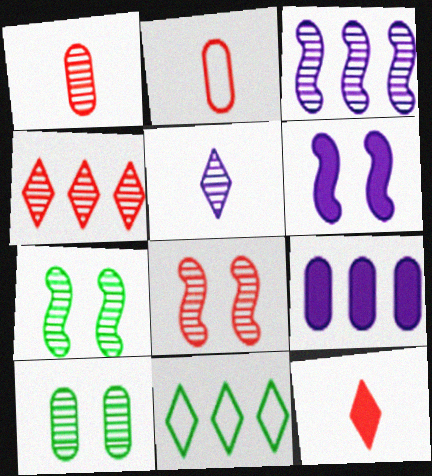[[1, 4, 8], 
[1, 6, 11], 
[2, 9, 10]]